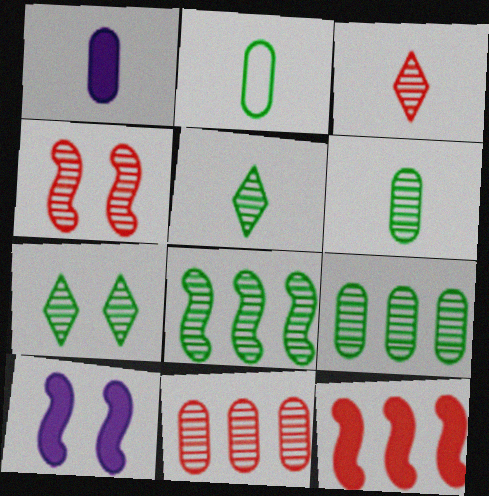[[3, 4, 11], 
[6, 7, 8]]